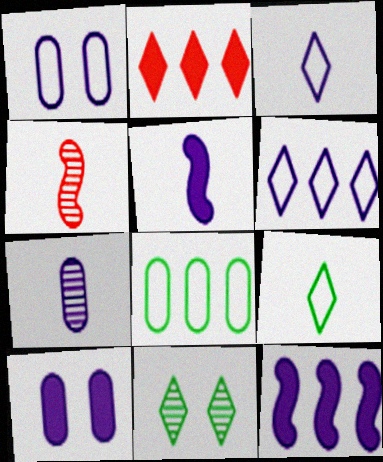[[2, 3, 11], 
[3, 5, 7]]